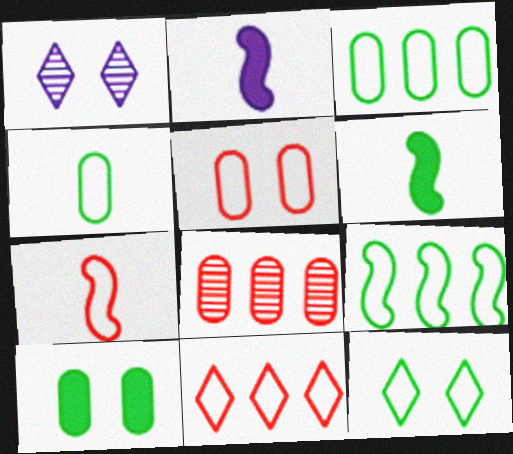[[2, 8, 12], 
[4, 9, 12], 
[5, 7, 11]]